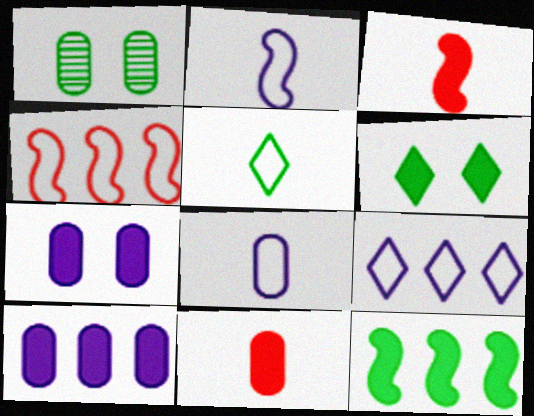[[1, 3, 9], 
[1, 5, 12], 
[3, 6, 10]]